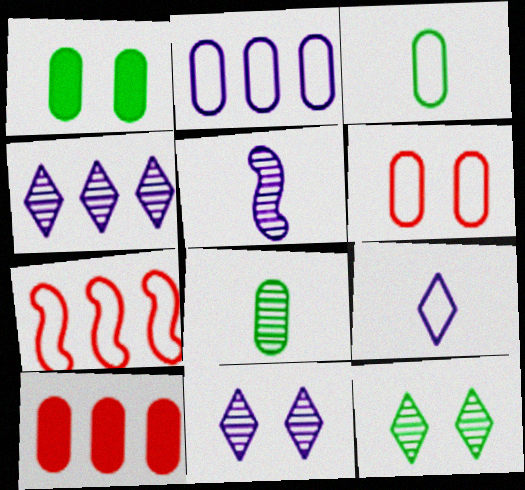[[2, 3, 6]]